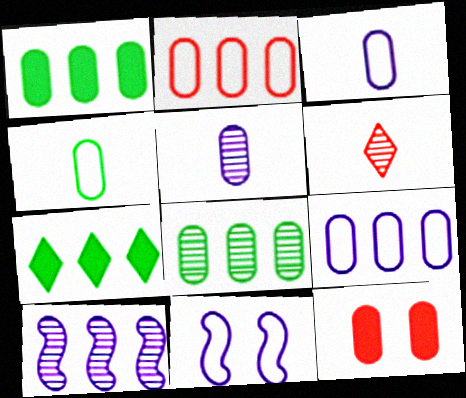[[1, 6, 11], 
[2, 7, 10], 
[3, 8, 12]]